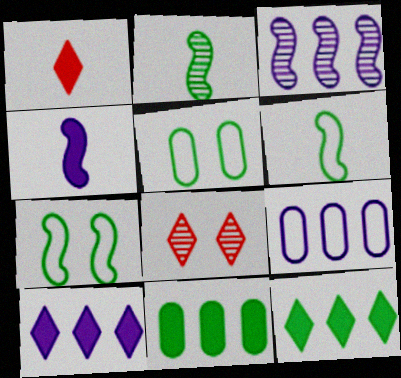[[1, 3, 5], 
[2, 5, 12], 
[3, 9, 10]]